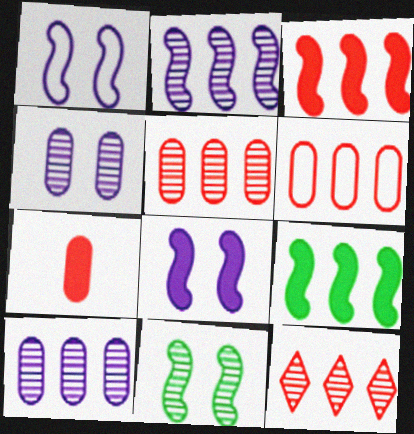[[3, 6, 12]]